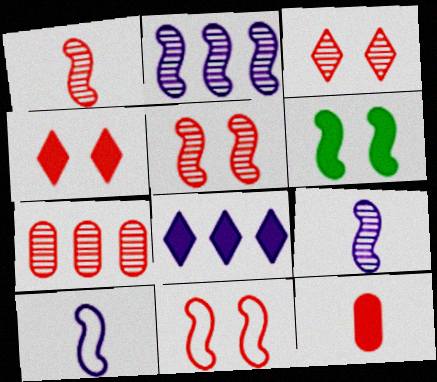[[1, 3, 7], 
[6, 8, 12]]